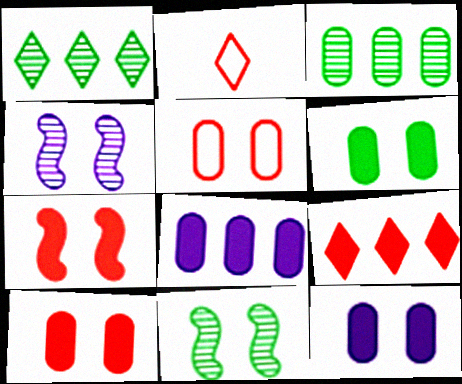[[2, 8, 11], 
[6, 10, 12]]